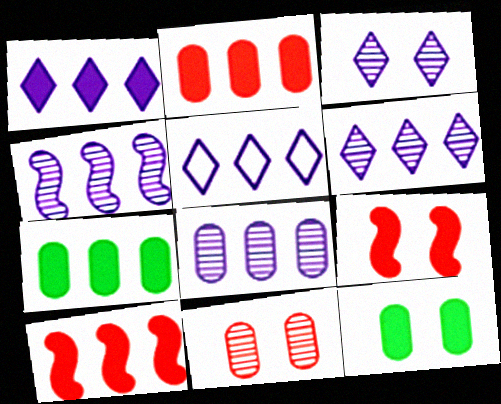[[1, 5, 6], 
[1, 7, 10], 
[4, 6, 8]]